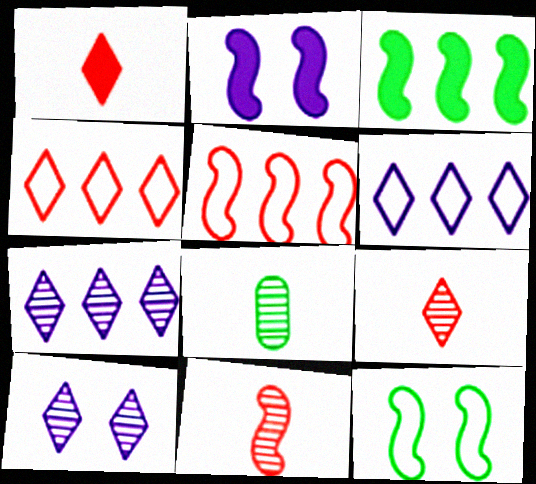[[2, 4, 8]]